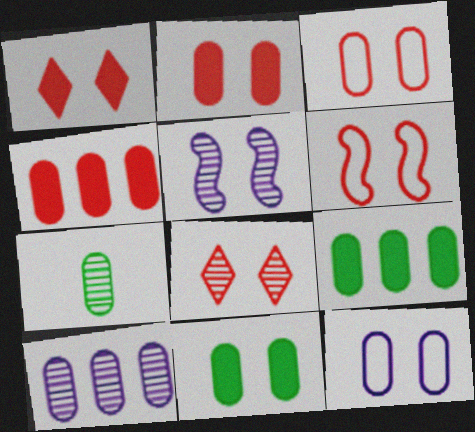[[2, 6, 8], 
[4, 7, 12]]